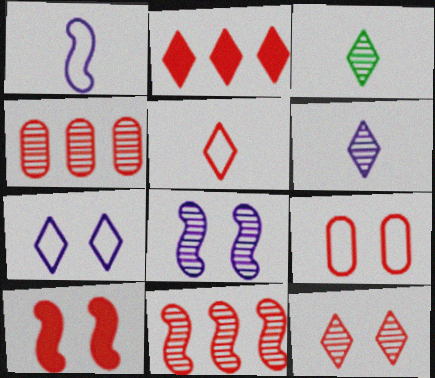[[2, 3, 7], 
[2, 5, 12], 
[3, 4, 8], 
[4, 5, 10], 
[9, 10, 12]]